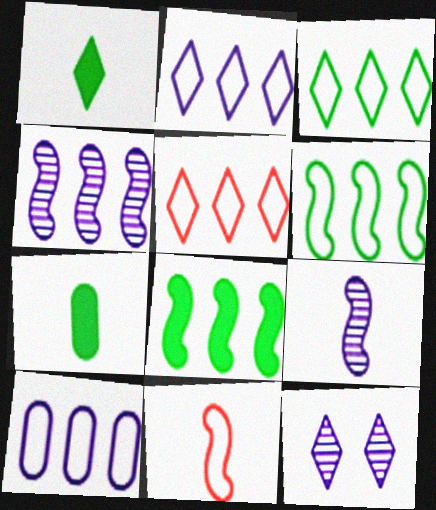[[1, 5, 12], 
[2, 3, 5], 
[5, 6, 10]]